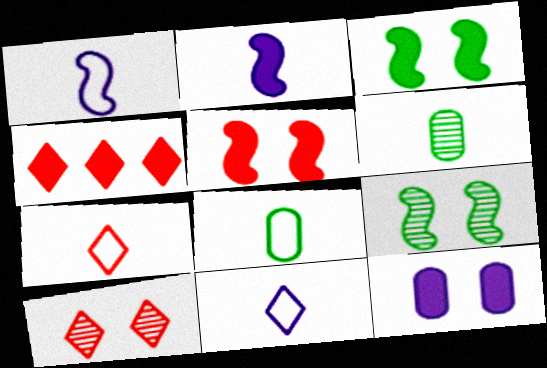[[1, 7, 8], 
[2, 6, 7], 
[4, 7, 10]]